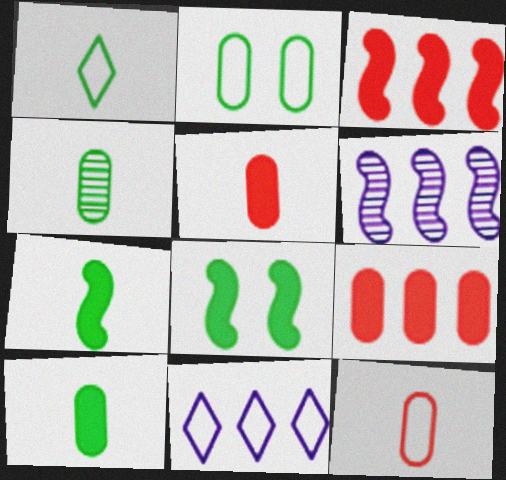[[1, 4, 7]]